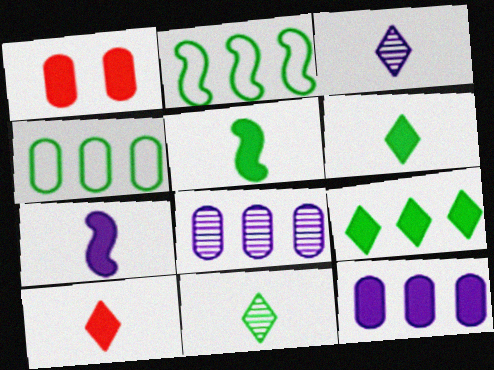[[1, 2, 3], 
[1, 7, 9]]